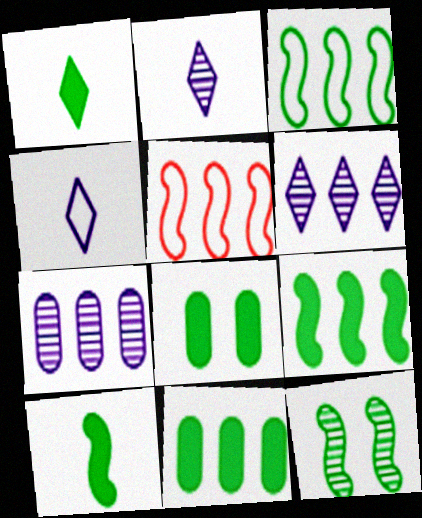[[1, 8, 9], 
[2, 5, 8], 
[3, 10, 12], 
[5, 6, 11]]